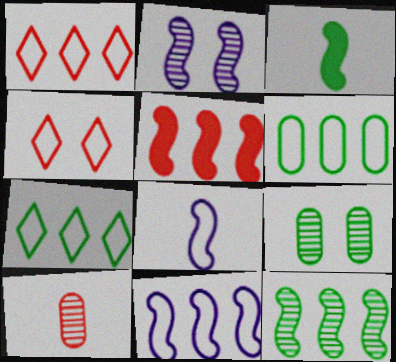[[1, 6, 11], 
[3, 7, 9], 
[4, 5, 10], 
[4, 6, 8], 
[5, 11, 12]]